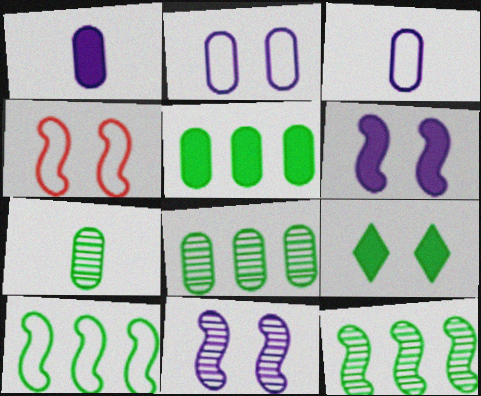[[7, 9, 10]]